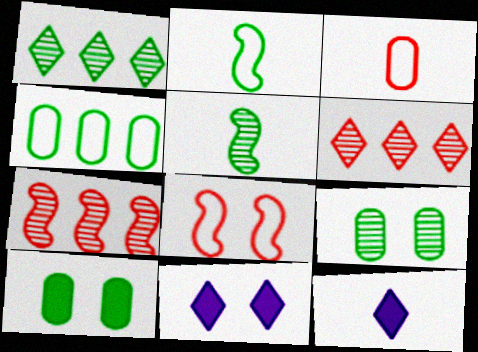[[1, 2, 10], 
[1, 5, 9], 
[3, 5, 12], 
[8, 9, 11]]